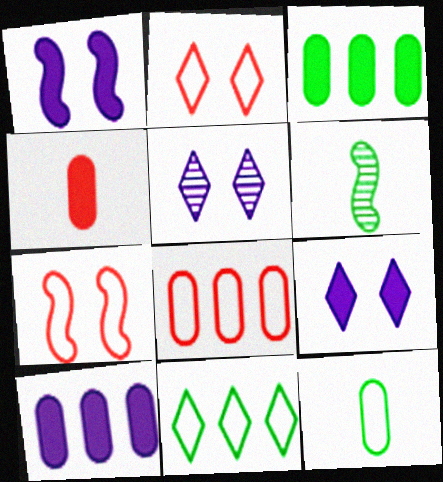[[2, 6, 10], 
[6, 8, 9]]